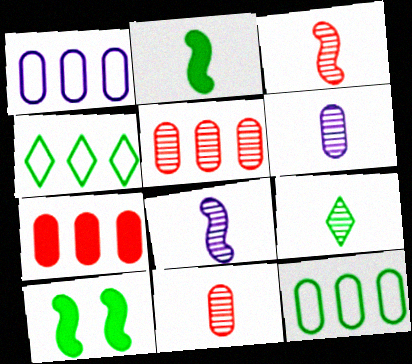[[3, 6, 9], 
[8, 9, 11], 
[9, 10, 12]]